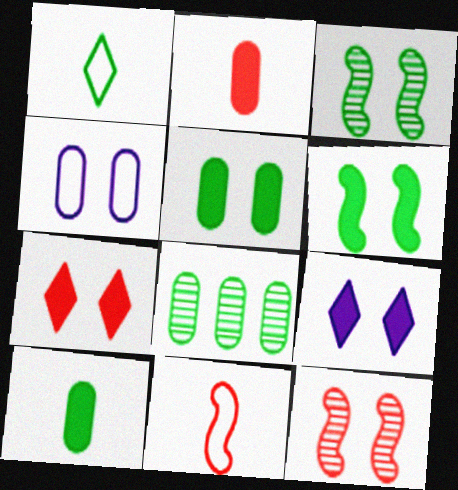[[1, 6, 8], 
[2, 4, 8], 
[3, 4, 7], 
[8, 9, 11]]